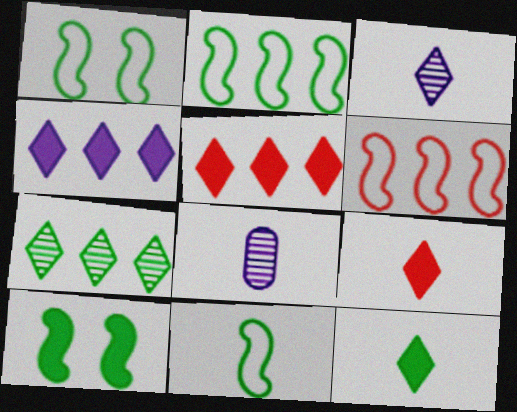[[1, 2, 11], 
[1, 5, 8], 
[8, 9, 11]]